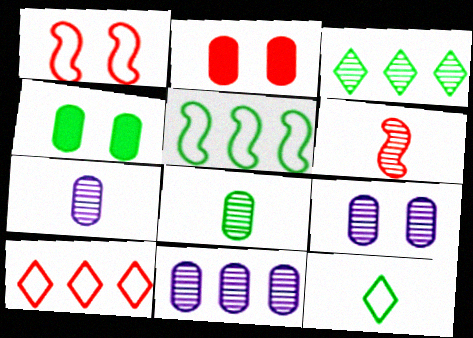[[2, 6, 10], 
[3, 6, 9], 
[7, 9, 11]]